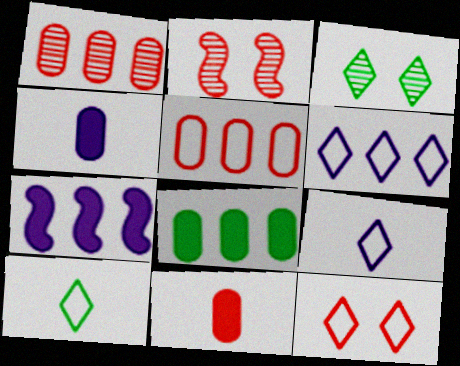[[2, 8, 9], 
[6, 10, 12]]